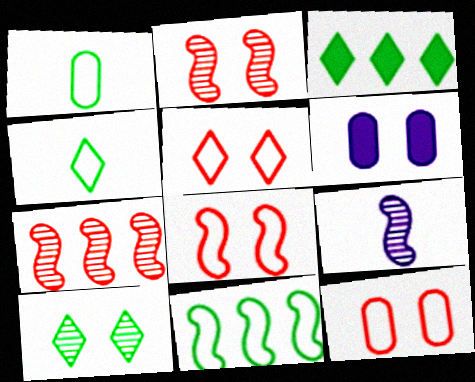[[3, 4, 10], 
[3, 9, 12], 
[4, 6, 7], 
[5, 8, 12], 
[6, 8, 10]]